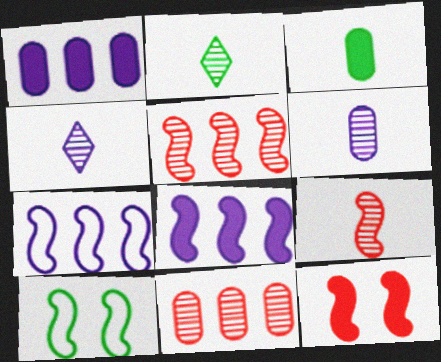[[2, 6, 9], 
[8, 9, 10]]